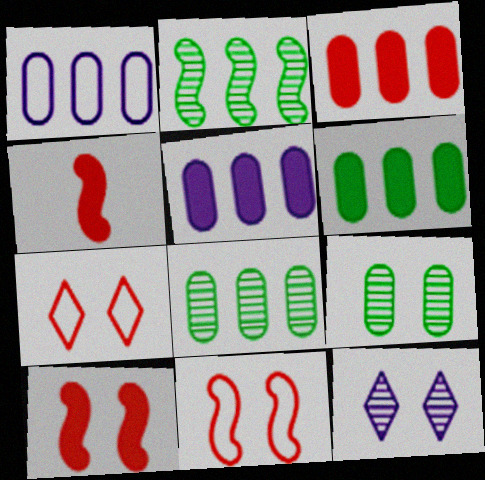[[1, 3, 8], 
[3, 5, 6]]